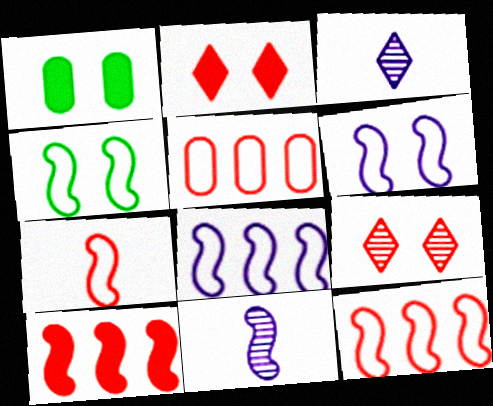[[1, 3, 12], 
[1, 6, 9], 
[4, 7, 8], 
[4, 10, 11]]